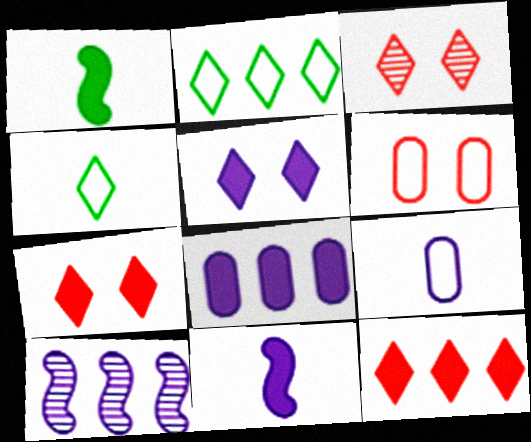[[1, 7, 8], 
[5, 8, 11], 
[5, 9, 10]]